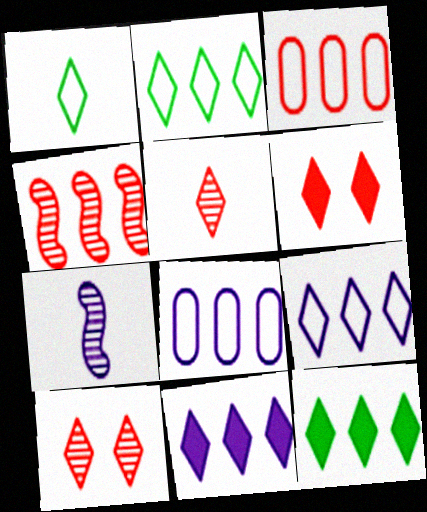[[1, 10, 11], 
[4, 8, 12]]